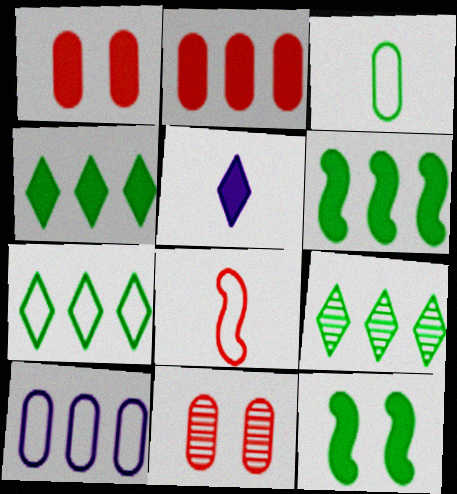[[1, 5, 6], 
[2, 5, 12], 
[3, 9, 12], 
[4, 7, 9]]